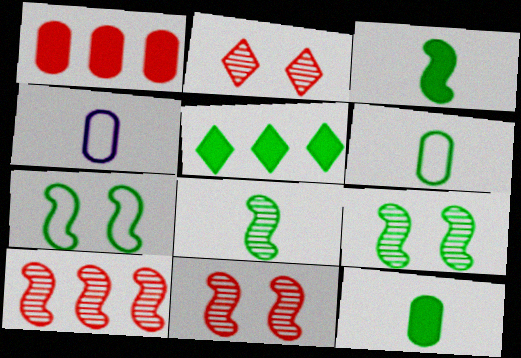[[4, 5, 11], 
[5, 6, 9]]